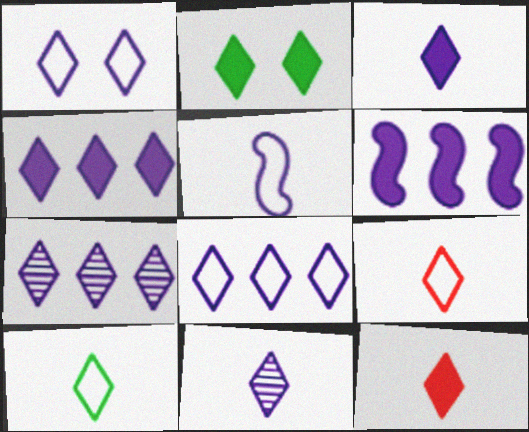[[1, 3, 7], 
[1, 4, 11], 
[2, 4, 12], 
[2, 7, 9], 
[4, 7, 8], 
[10, 11, 12]]